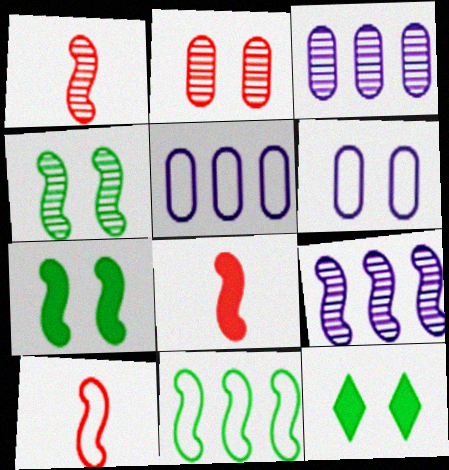[[1, 4, 9], 
[1, 5, 12], 
[1, 8, 10], 
[3, 10, 12], 
[7, 9, 10]]